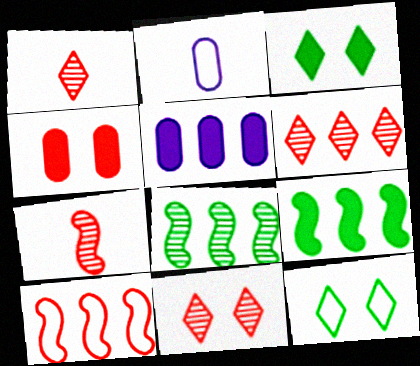[[1, 4, 10], 
[1, 6, 11], 
[2, 9, 11], 
[2, 10, 12], 
[5, 7, 12]]